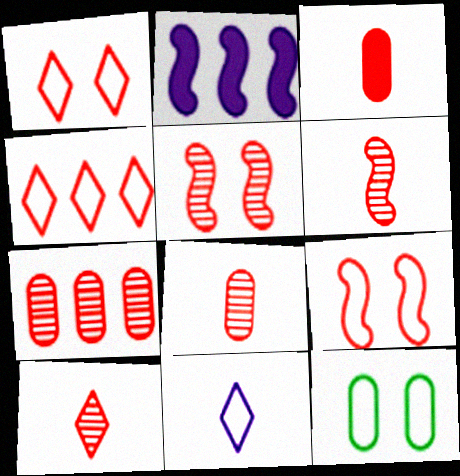[[2, 10, 12], 
[3, 4, 5], 
[5, 7, 10], 
[6, 8, 10]]